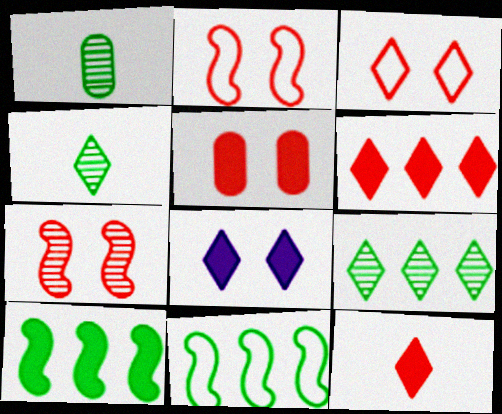[[3, 5, 7]]